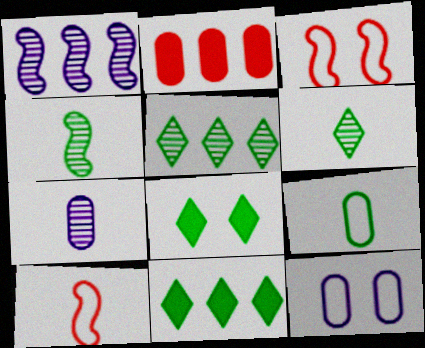[[3, 7, 11]]